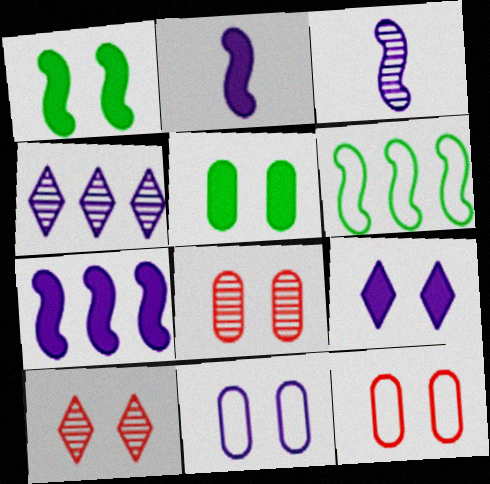[[1, 10, 11], 
[2, 4, 11], 
[5, 8, 11]]